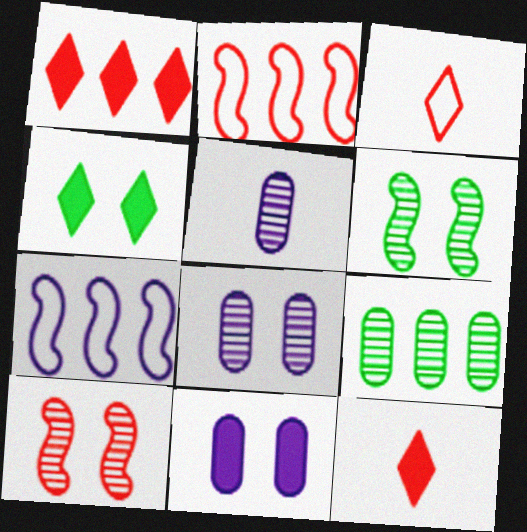[[1, 7, 9], 
[2, 4, 5]]